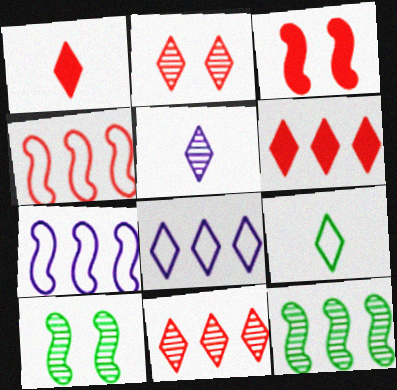[[1, 5, 9]]